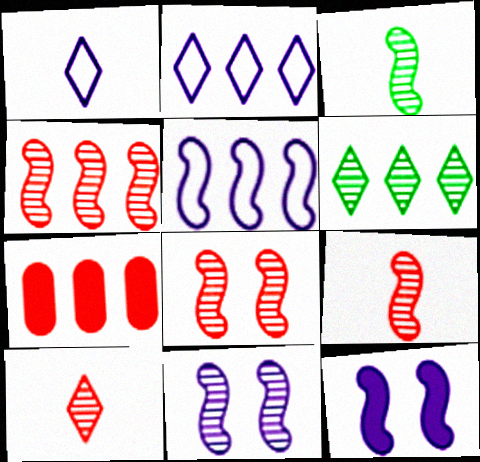[[3, 4, 11], 
[4, 8, 9], 
[5, 6, 7]]